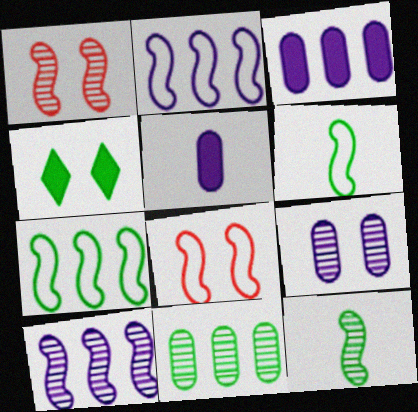[[1, 10, 12], 
[2, 6, 8], 
[4, 6, 11], 
[4, 8, 9]]